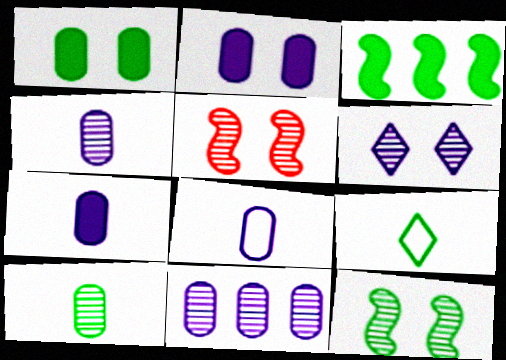[[2, 8, 11], 
[4, 7, 8]]